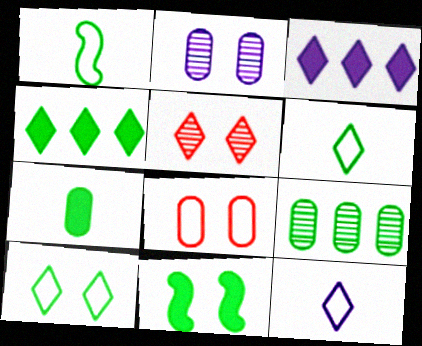[[3, 5, 6], 
[4, 5, 12], 
[4, 7, 11], 
[6, 9, 11]]